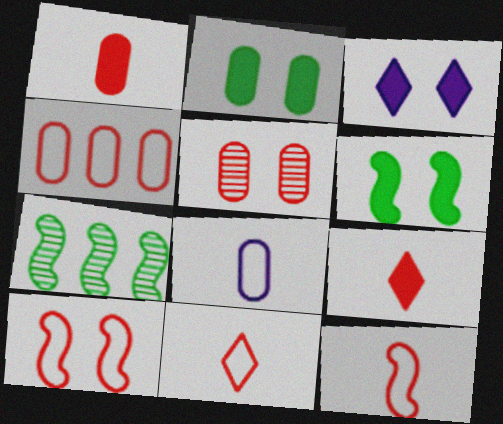[[1, 4, 5], 
[4, 10, 11]]